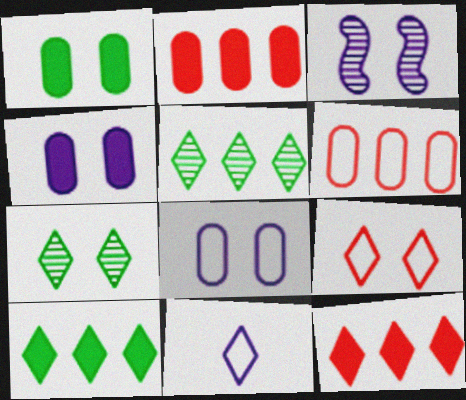[[1, 3, 9], 
[7, 11, 12]]